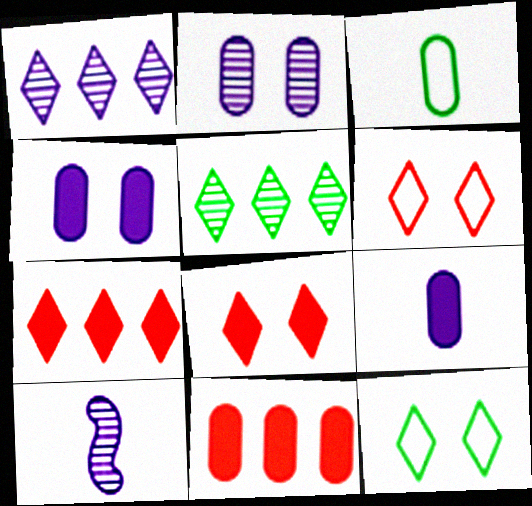[[1, 2, 10], 
[2, 3, 11], 
[10, 11, 12]]